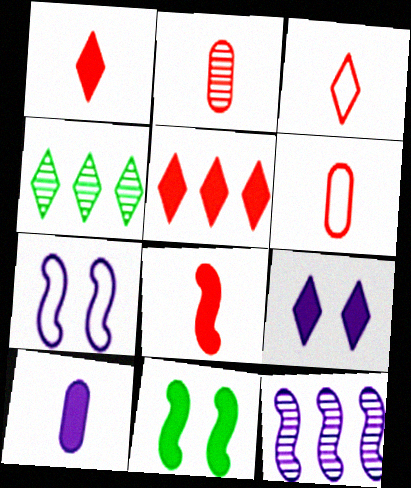[[2, 3, 8], 
[3, 4, 9], 
[5, 10, 11]]